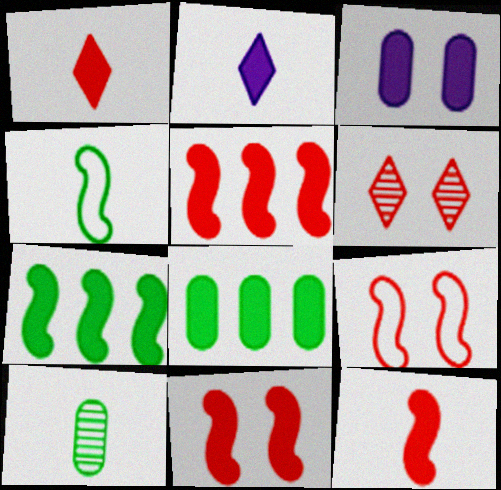[[1, 3, 7], 
[2, 8, 11], 
[5, 11, 12]]